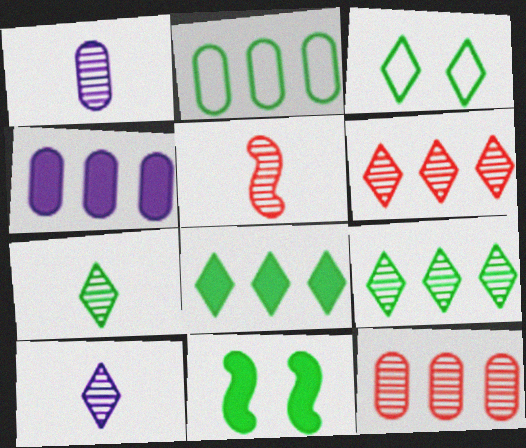[[1, 5, 7], 
[2, 4, 12], 
[2, 7, 11], 
[3, 4, 5], 
[3, 7, 8]]